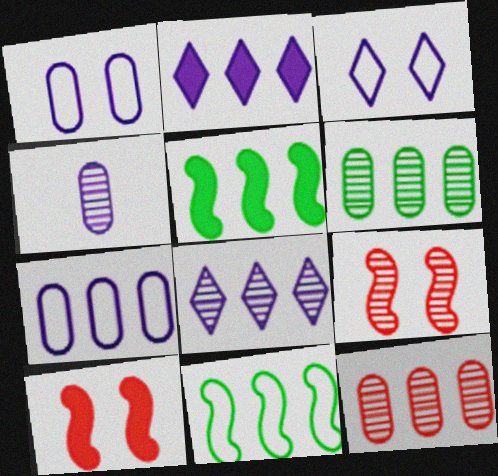[[2, 11, 12]]